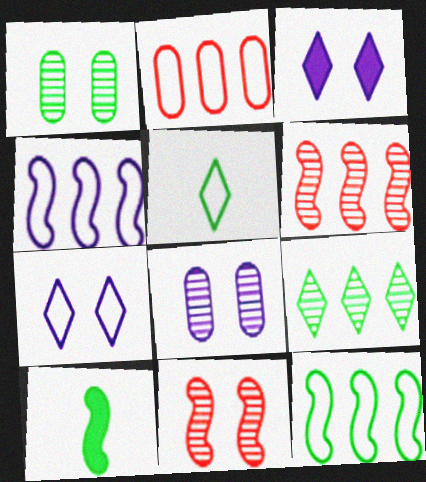[[4, 10, 11]]